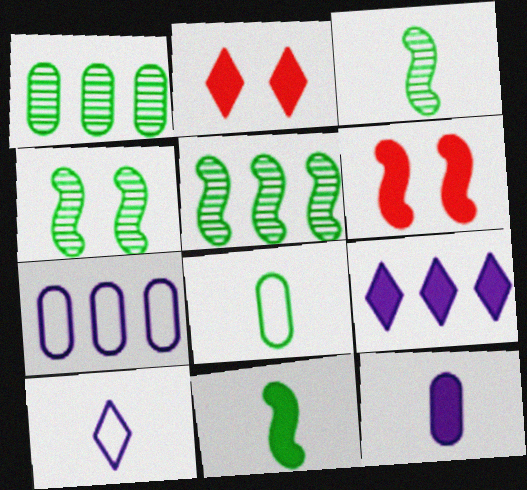[[1, 6, 10], 
[2, 3, 7], 
[3, 4, 5]]